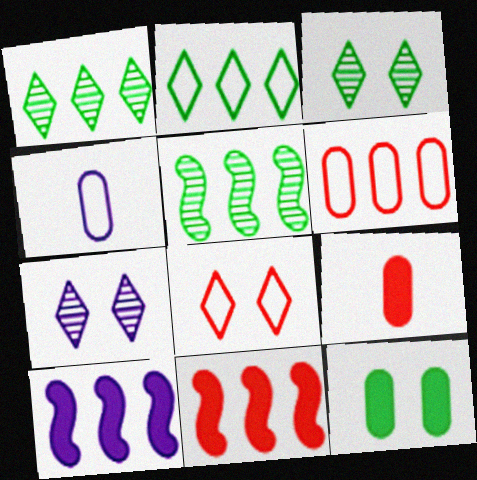[[1, 6, 10], 
[3, 4, 11], 
[4, 7, 10]]